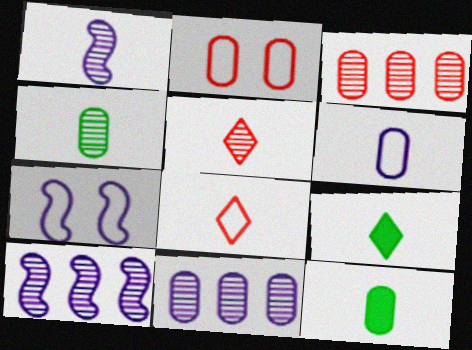[[1, 4, 5], 
[1, 8, 12], 
[2, 9, 10], 
[2, 11, 12], 
[3, 7, 9]]